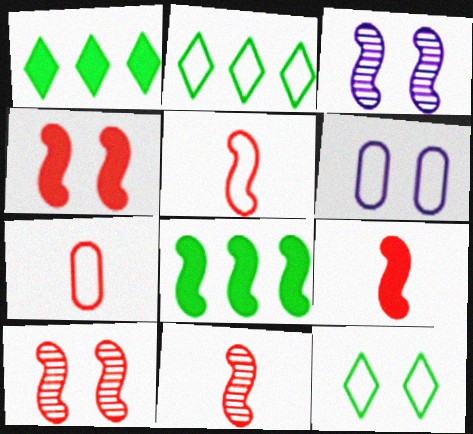[[1, 3, 7], 
[1, 6, 11], 
[2, 5, 6], 
[3, 5, 8], 
[5, 9, 11]]